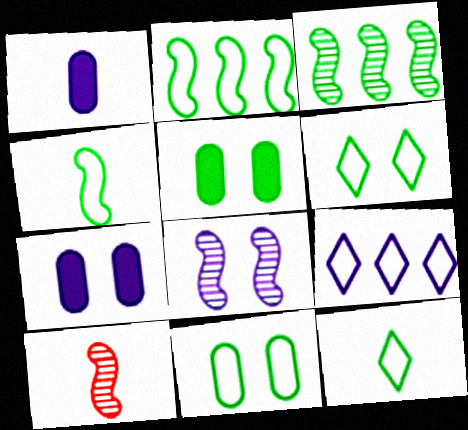[[1, 8, 9], 
[1, 10, 12], 
[2, 11, 12], 
[3, 5, 12], 
[3, 8, 10], 
[5, 9, 10]]